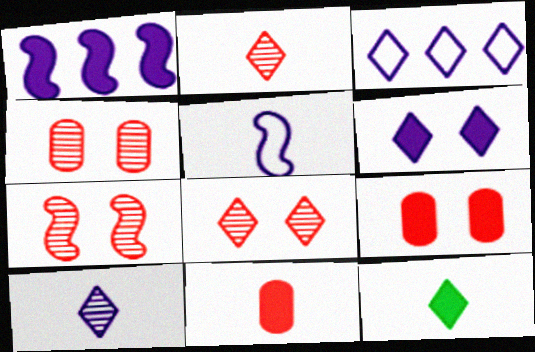[[1, 9, 12], 
[3, 6, 10], 
[3, 8, 12], 
[4, 7, 8]]